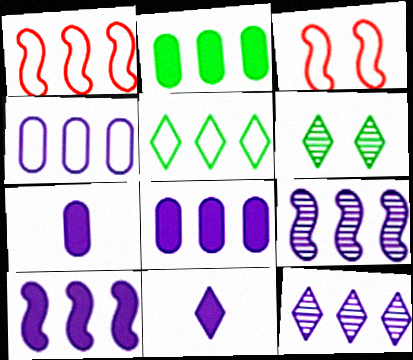[[1, 2, 12], 
[1, 4, 5], 
[1, 6, 7], 
[4, 10, 12]]